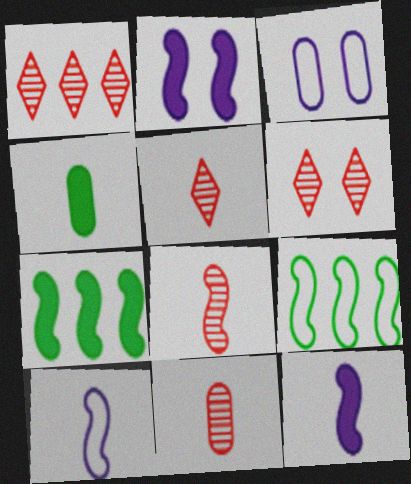[[1, 5, 6], 
[2, 8, 9], 
[3, 5, 7], 
[4, 5, 10], 
[5, 8, 11]]